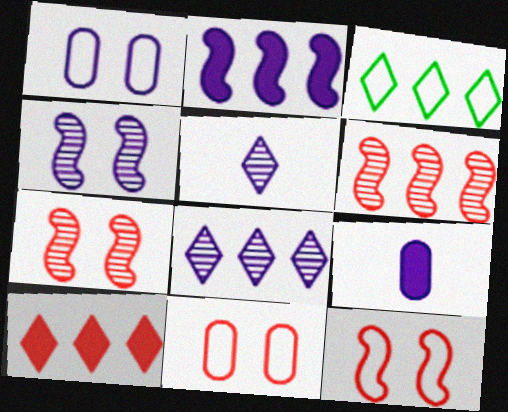[[1, 2, 5], 
[3, 7, 9], 
[3, 8, 10]]